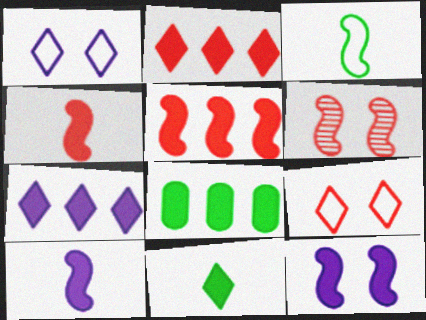[[5, 7, 8]]